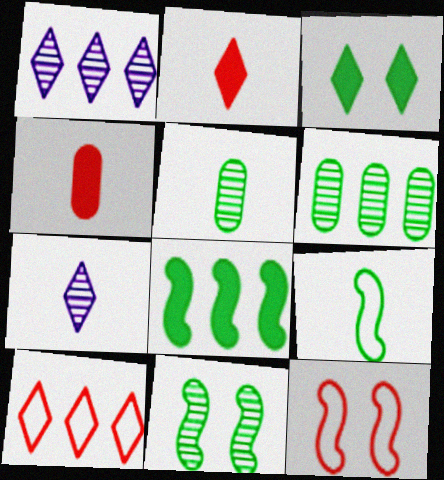[[3, 6, 9], 
[3, 7, 10], 
[4, 7, 9], 
[8, 9, 11]]